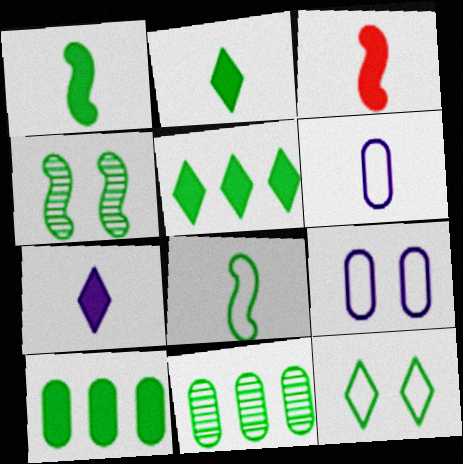[[1, 11, 12]]